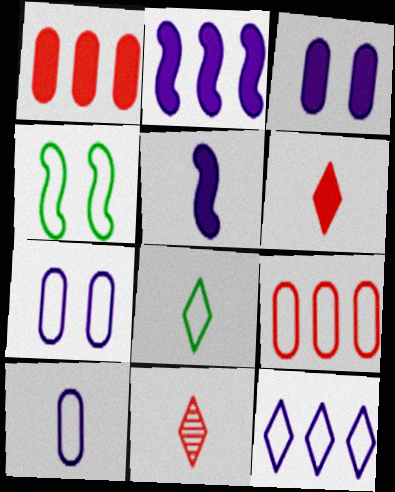[]